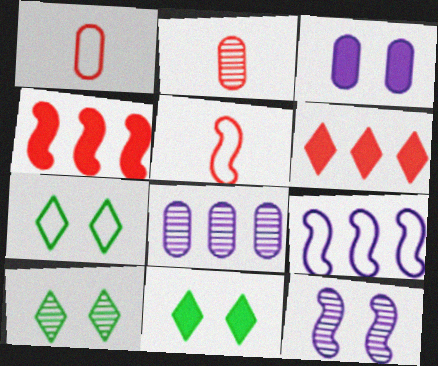[[1, 7, 9], 
[2, 9, 11], 
[5, 8, 11], 
[7, 10, 11]]